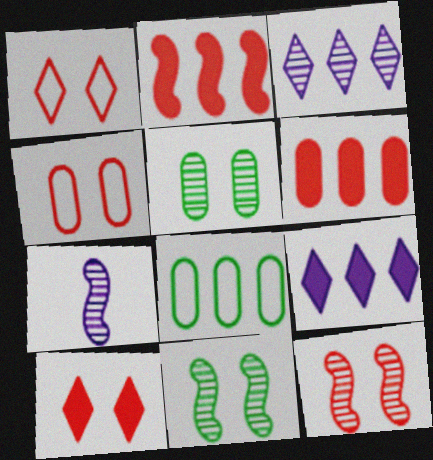[[2, 3, 8], 
[4, 10, 12], 
[7, 8, 10]]